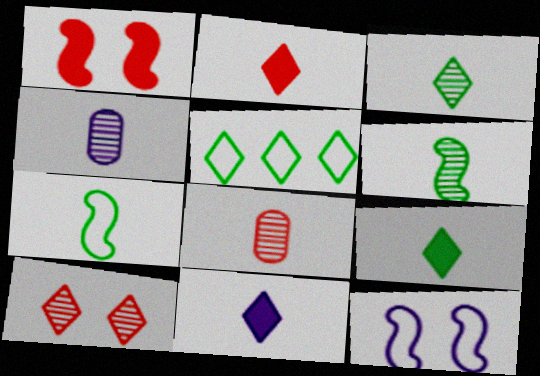[[1, 4, 5], 
[2, 4, 7], 
[2, 9, 11], 
[5, 10, 11], 
[7, 8, 11]]